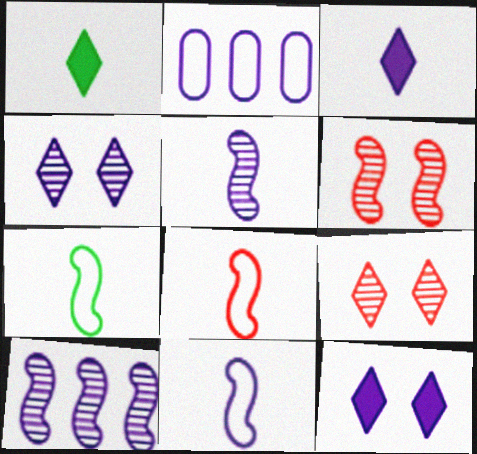[[1, 2, 6], 
[2, 5, 12], 
[7, 8, 11]]